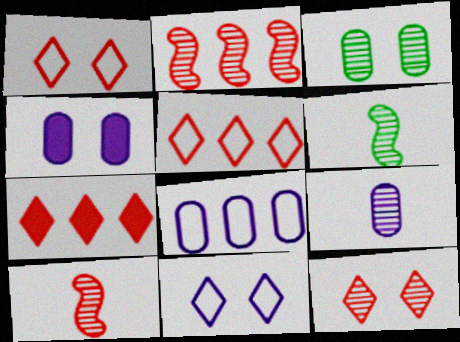[[4, 5, 6], 
[4, 8, 9]]